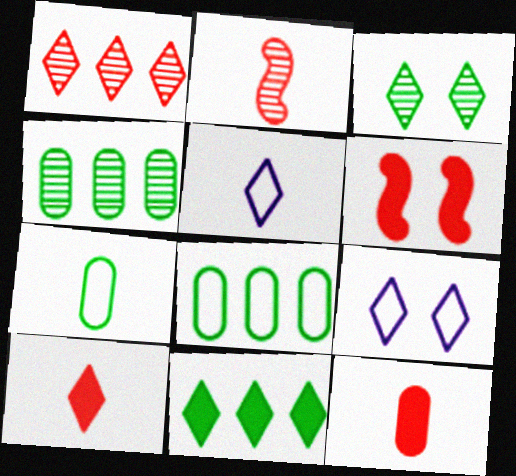[[4, 5, 6]]